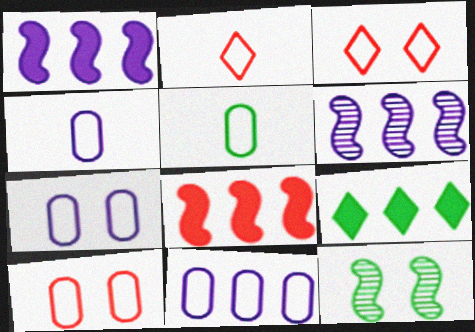[[4, 7, 11], 
[5, 9, 12], 
[5, 10, 11]]